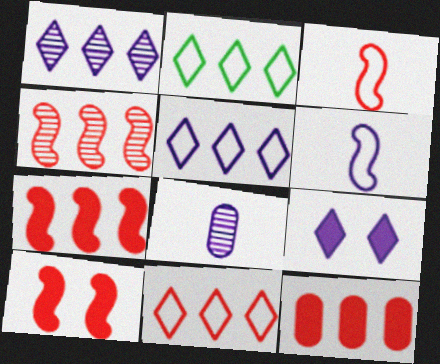[[2, 5, 11], 
[2, 8, 10], 
[3, 4, 10], 
[4, 11, 12]]